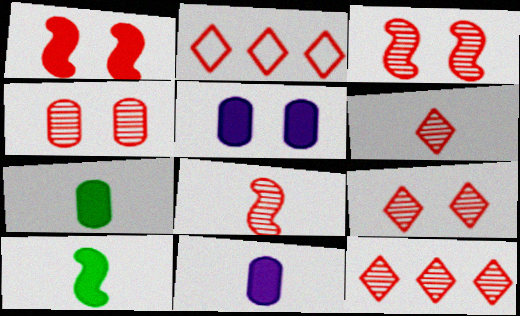[[3, 4, 9], 
[4, 8, 12], 
[6, 9, 12]]